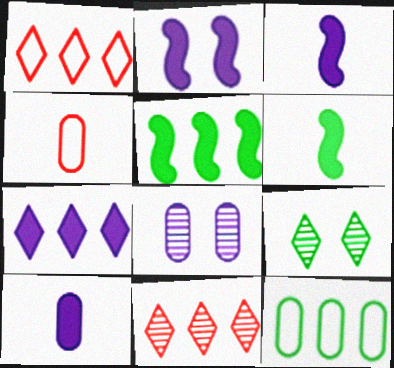[[1, 6, 8], 
[2, 7, 10], 
[6, 9, 12]]